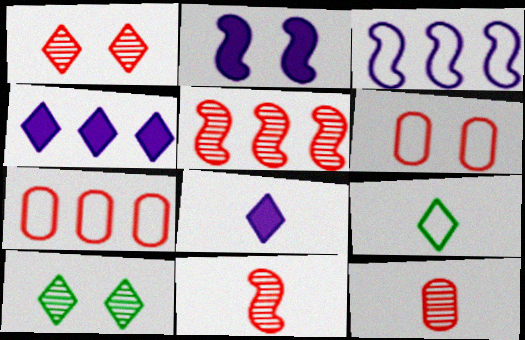[[1, 4, 9], 
[1, 5, 12], 
[2, 6, 10], 
[3, 6, 9]]